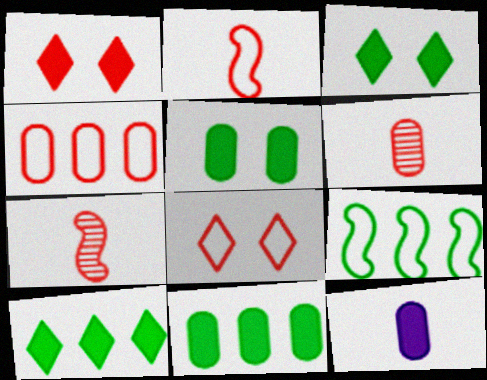[[1, 4, 7], 
[2, 4, 8]]